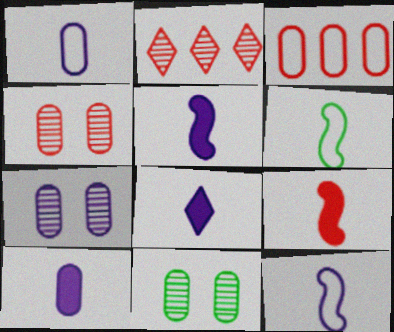[[3, 10, 11], 
[4, 7, 11], 
[5, 8, 10]]